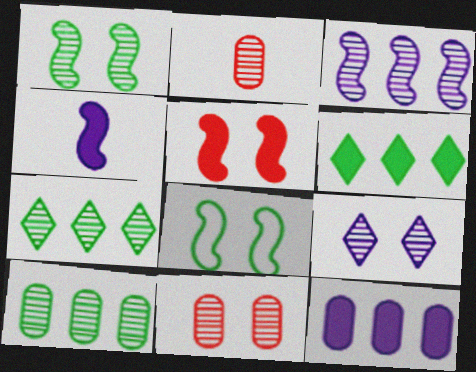[[1, 9, 11]]